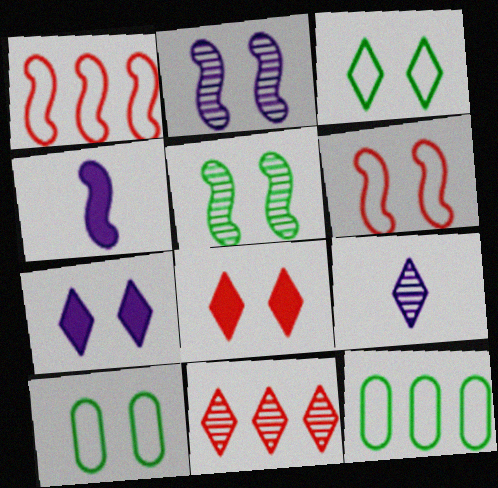[[1, 4, 5], 
[2, 8, 10], 
[4, 10, 11]]